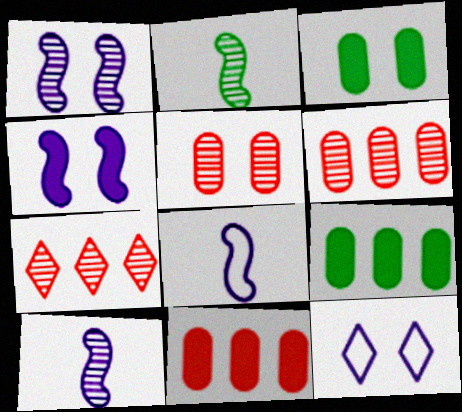[[2, 11, 12], 
[3, 7, 8]]